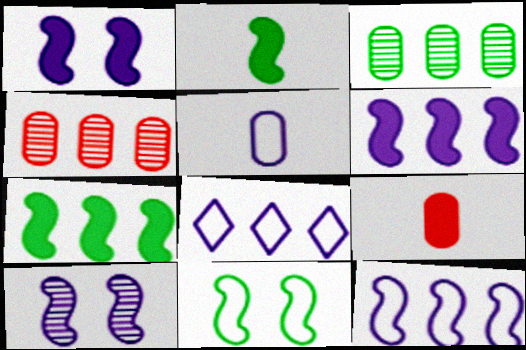[[4, 7, 8]]